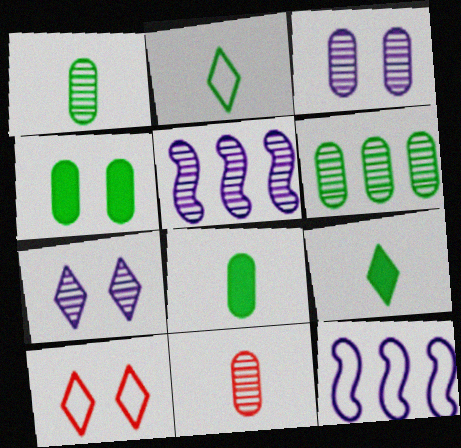[[3, 6, 11], 
[5, 8, 10]]